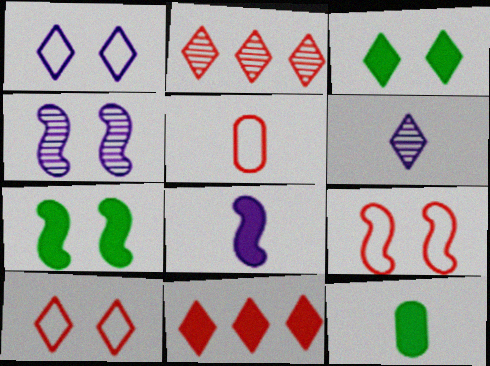[[4, 7, 9]]